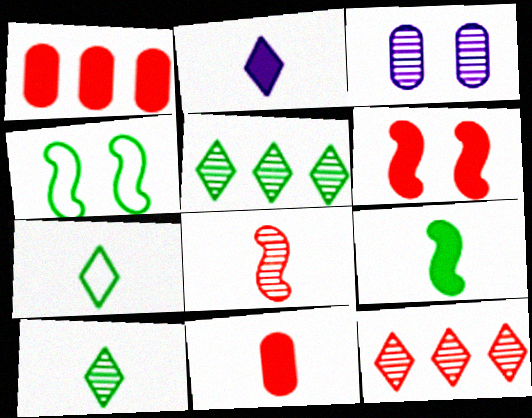[[2, 9, 11], 
[3, 5, 8]]